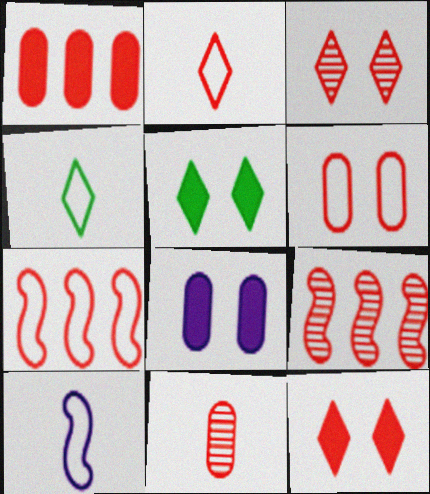[[1, 6, 11], 
[2, 6, 7], 
[3, 9, 11], 
[4, 8, 9], 
[7, 11, 12]]